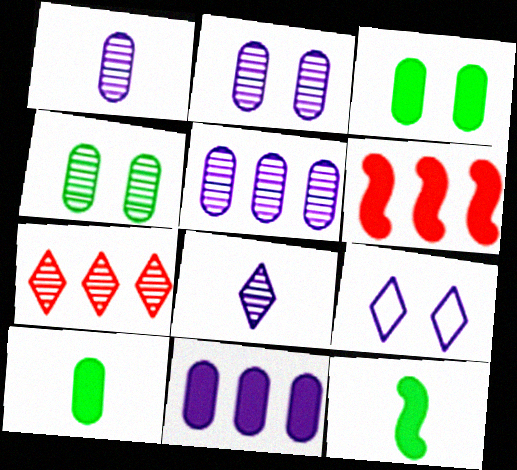[[1, 2, 5]]